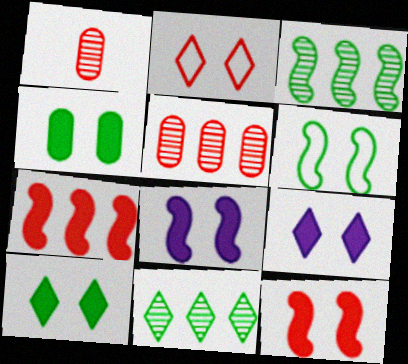[[1, 2, 7], 
[4, 9, 12]]